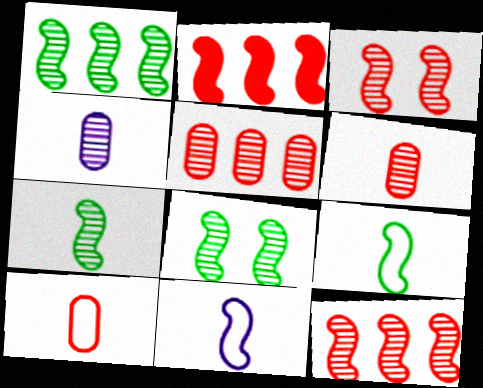[[1, 7, 8], 
[2, 8, 11]]